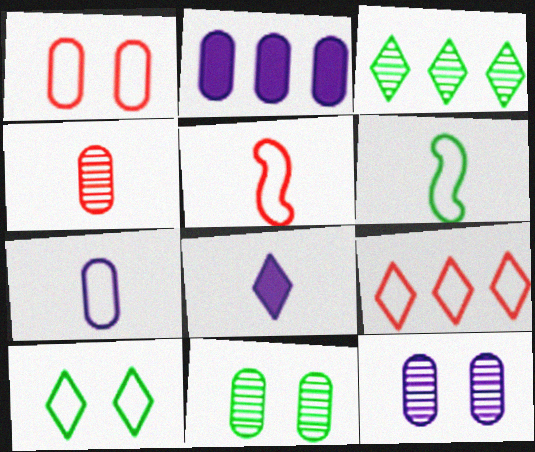[[1, 5, 9], 
[2, 7, 12], 
[4, 6, 8]]